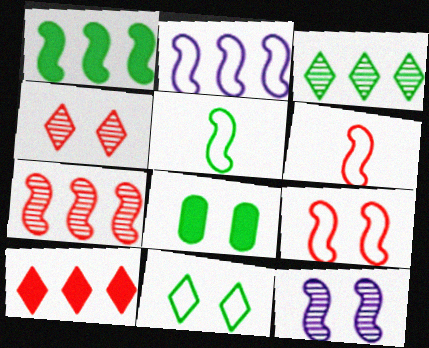[[1, 2, 7], 
[1, 6, 12], 
[2, 5, 9], 
[3, 5, 8]]